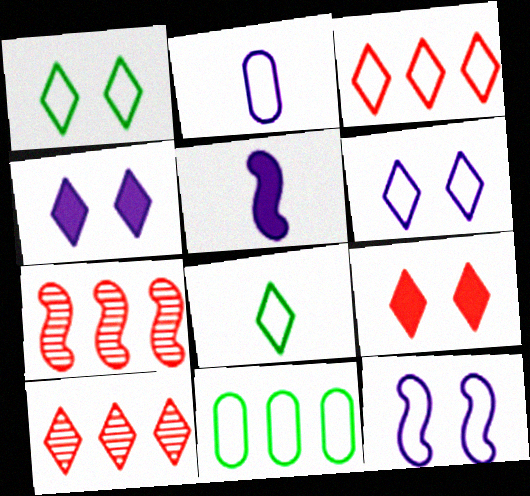[[3, 6, 8], 
[4, 8, 10]]